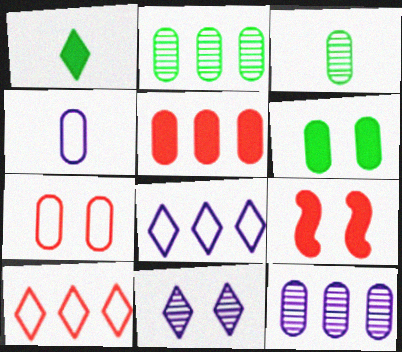[[1, 10, 11], 
[3, 8, 9]]